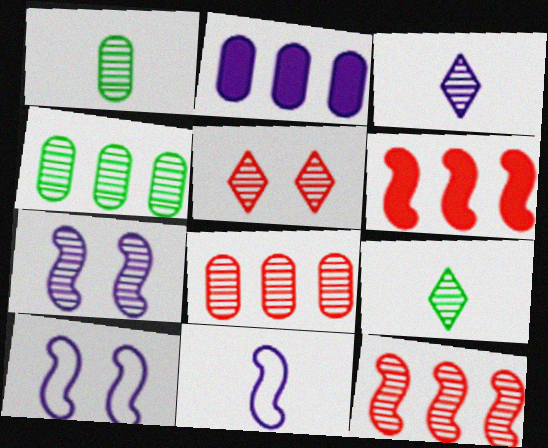[[2, 3, 10], 
[7, 8, 9]]